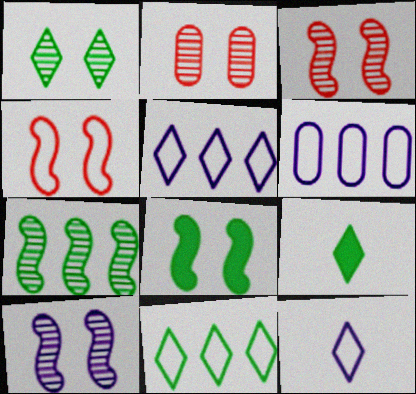[[1, 2, 10], 
[1, 9, 11], 
[3, 6, 9], 
[4, 8, 10]]